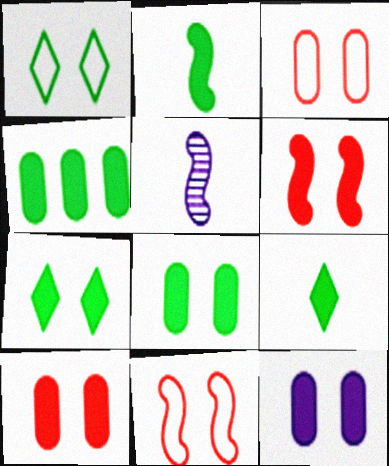[[2, 4, 7], 
[6, 7, 12], 
[8, 10, 12]]